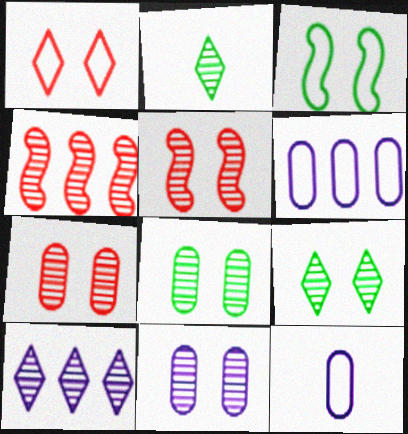[[2, 4, 11], 
[5, 9, 11], 
[7, 8, 11]]